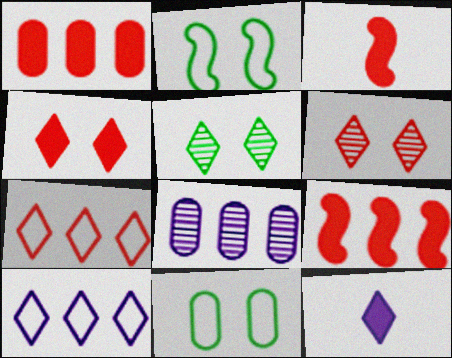[[1, 3, 4], 
[5, 7, 12]]